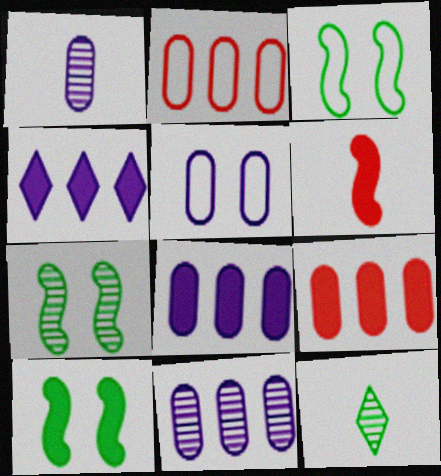[[1, 5, 8], 
[3, 7, 10]]